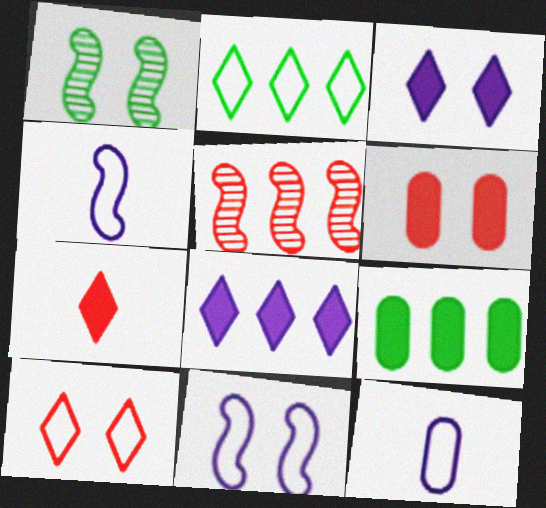[]